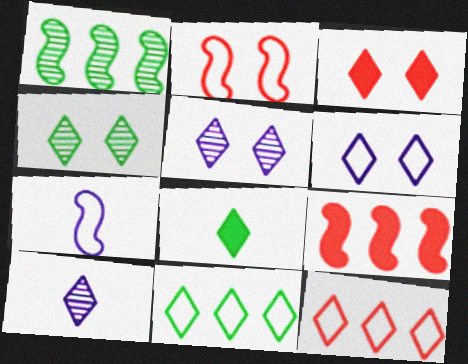[[3, 4, 6], 
[3, 10, 11], 
[4, 8, 11], 
[5, 8, 12]]